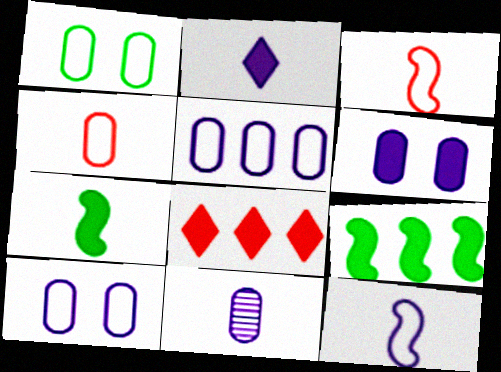[[1, 4, 5], 
[2, 11, 12], 
[5, 6, 11], 
[6, 7, 8]]